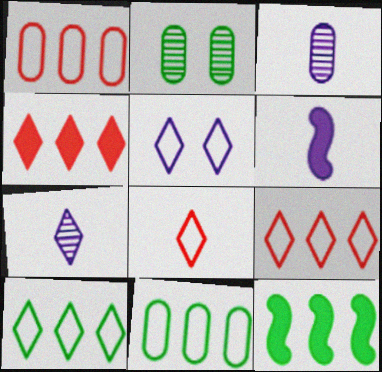[[2, 6, 9], 
[5, 8, 10]]